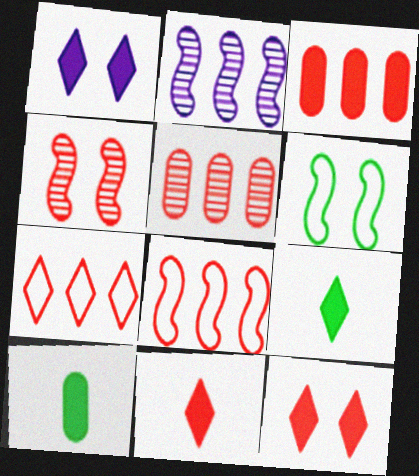[]